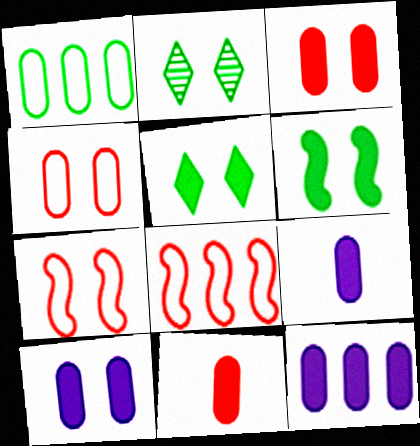[[2, 7, 10], 
[2, 8, 9], 
[9, 10, 12]]